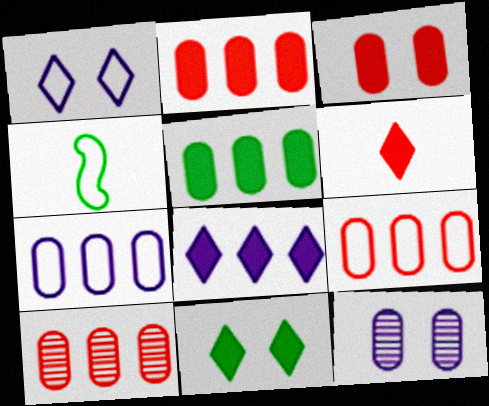[[1, 4, 9], 
[2, 9, 10], 
[5, 7, 10], 
[6, 8, 11]]